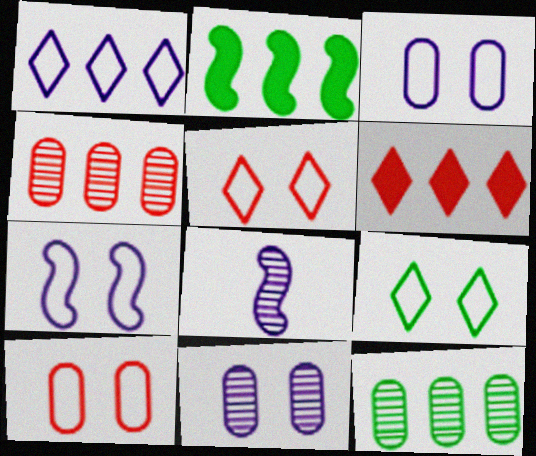[[1, 2, 4], 
[7, 9, 10]]